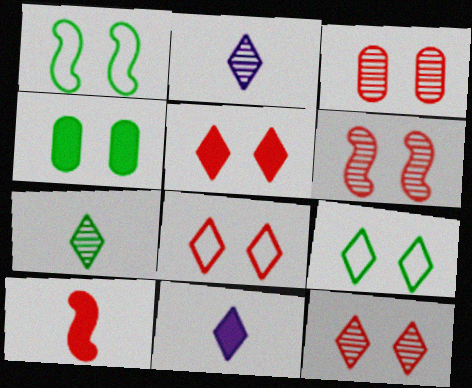[[3, 6, 12], 
[5, 8, 12]]